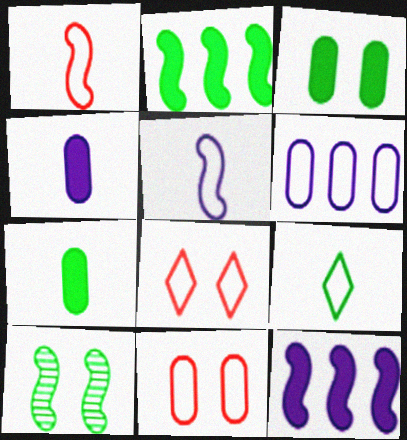[[1, 10, 12]]